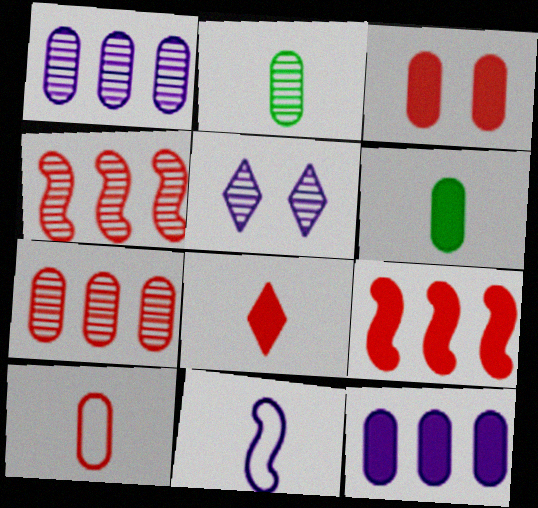[[2, 4, 5], 
[2, 8, 11], 
[3, 6, 12], 
[3, 7, 10], 
[3, 8, 9], 
[5, 11, 12]]